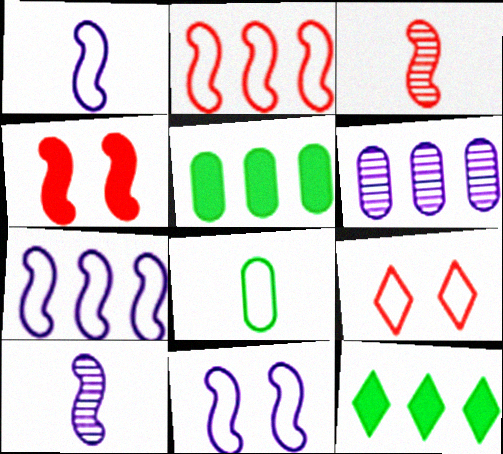[[1, 7, 11], 
[2, 3, 4], 
[2, 6, 12], 
[5, 9, 10], 
[7, 8, 9]]